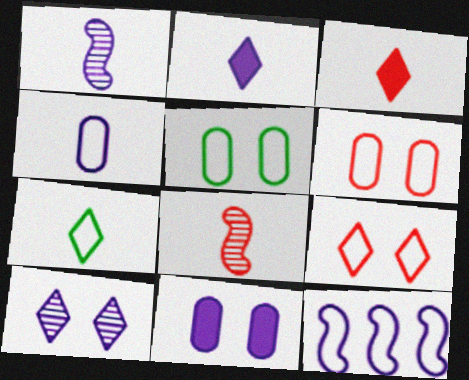[[1, 2, 4], 
[6, 7, 12]]